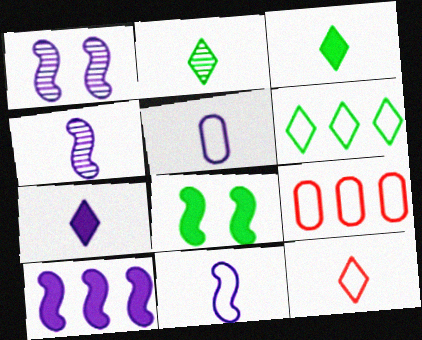[[1, 3, 9], 
[1, 10, 11], 
[2, 7, 12], 
[4, 5, 7]]